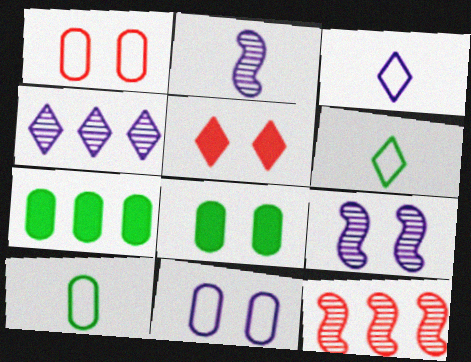[[3, 8, 12], 
[4, 5, 6]]